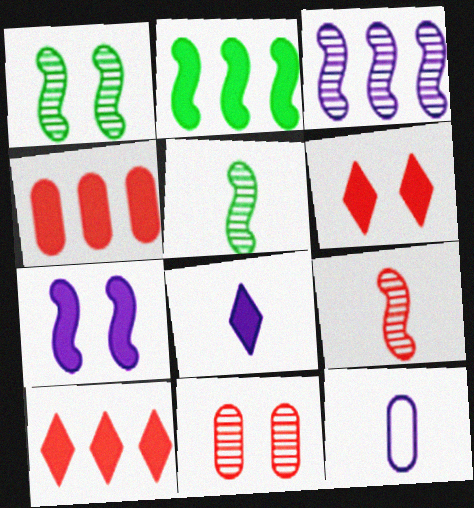[[1, 3, 9], 
[1, 10, 12]]